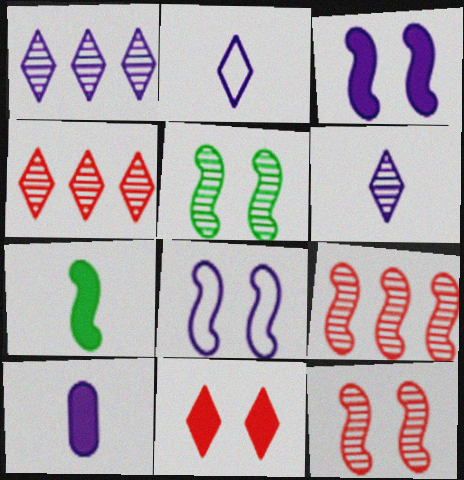[[1, 8, 10], 
[7, 8, 9]]